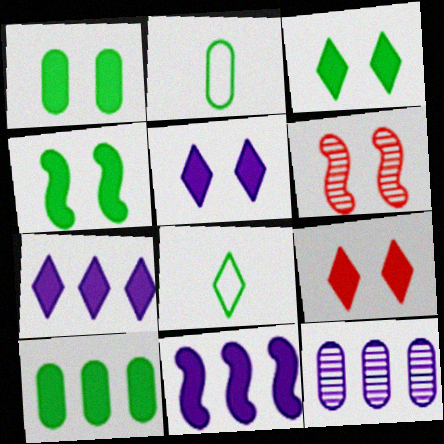[[1, 3, 4], 
[2, 6, 7], 
[3, 5, 9]]